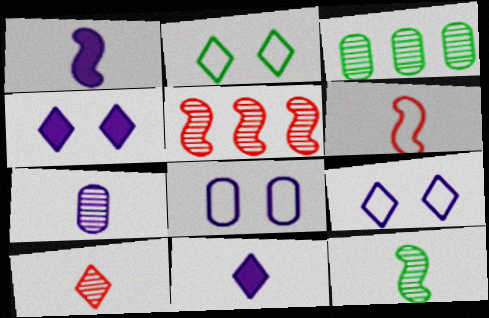[[1, 6, 12], 
[3, 4, 6], 
[7, 10, 12]]